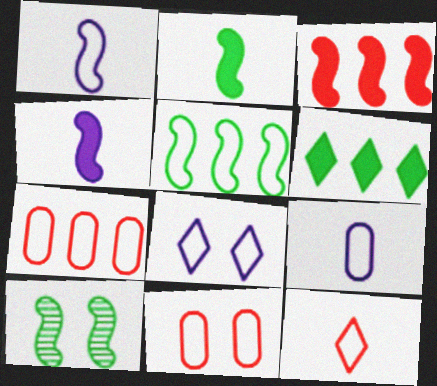[[1, 3, 10], 
[2, 5, 10]]